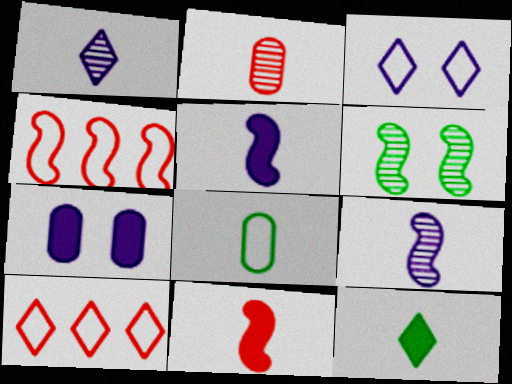[[1, 8, 11], 
[3, 4, 8], 
[4, 5, 6]]